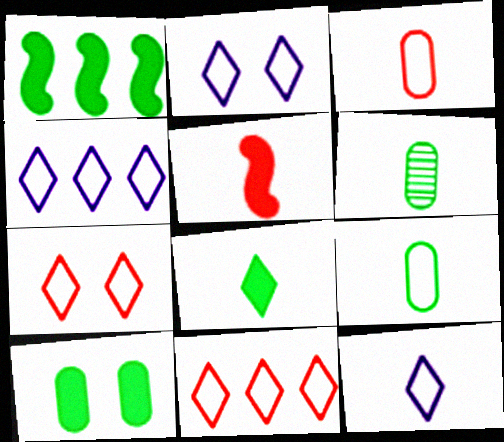[[1, 8, 10], 
[2, 4, 12], 
[5, 6, 12]]